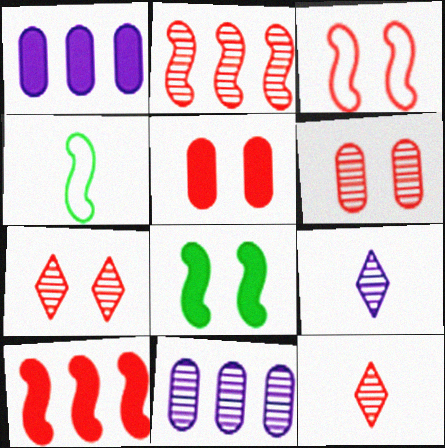[[1, 4, 7], 
[2, 6, 12], 
[3, 5, 7]]